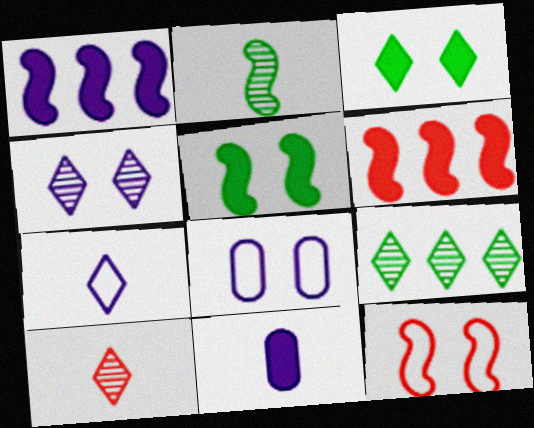[[1, 2, 12], 
[3, 6, 11], 
[4, 9, 10], 
[9, 11, 12]]